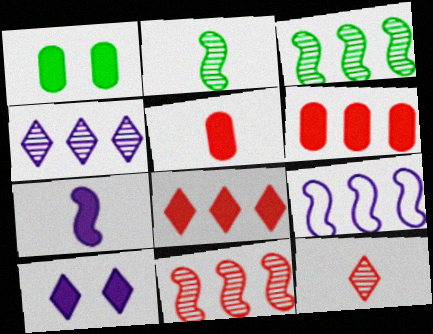[[1, 7, 8], 
[1, 9, 12]]